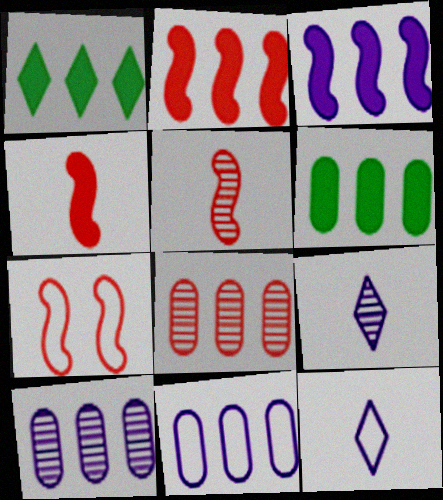[[2, 5, 7], 
[6, 7, 9], 
[6, 8, 11]]